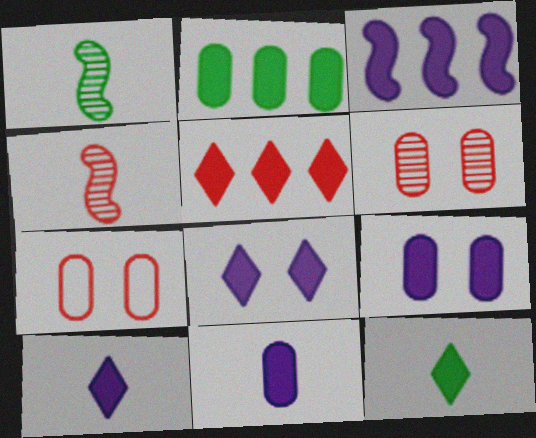[[2, 3, 5], 
[3, 8, 11], 
[3, 9, 10], 
[4, 5, 7], 
[5, 8, 12]]